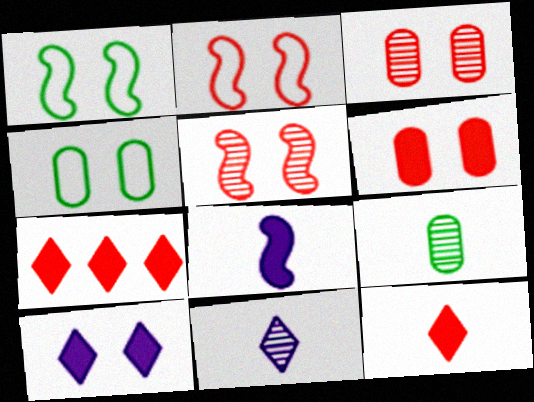[[1, 3, 10], 
[4, 5, 10]]